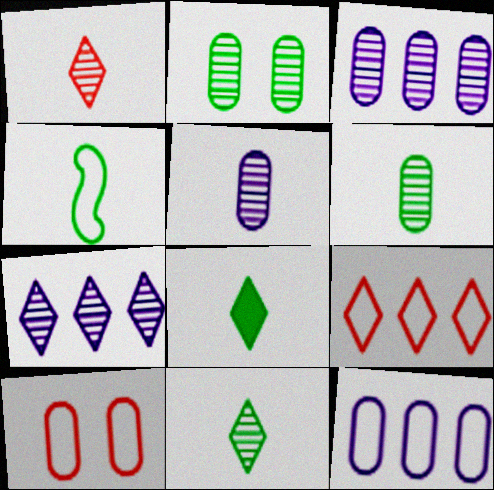[[4, 6, 8]]